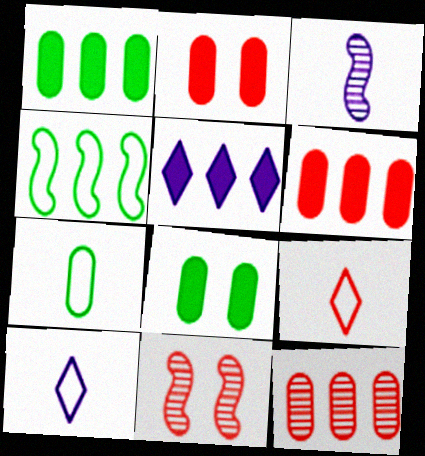[[1, 10, 11], 
[4, 5, 12], 
[5, 7, 11], 
[6, 9, 11]]